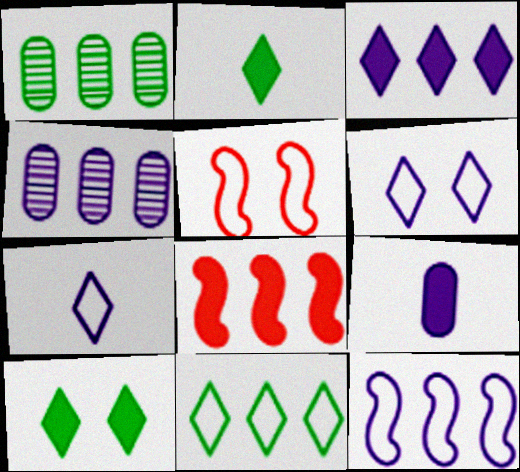[[2, 4, 5], 
[3, 4, 12], 
[4, 8, 11], 
[8, 9, 10]]